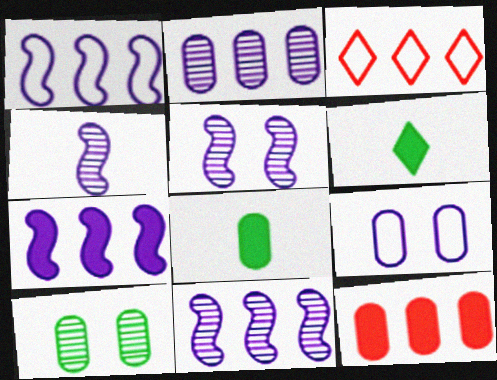[[1, 7, 11], 
[3, 5, 8], 
[4, 5, 11]]